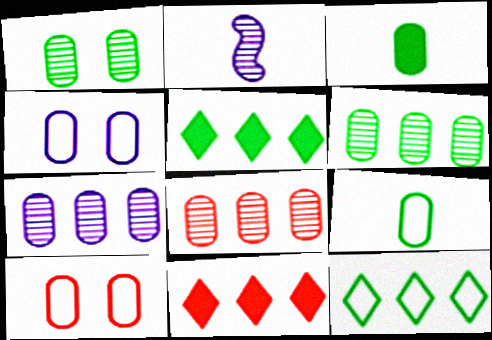[[2, 5, 10], 
[3, 4, 8], 
[3, 7, 10], 
[6, 7, 8]]